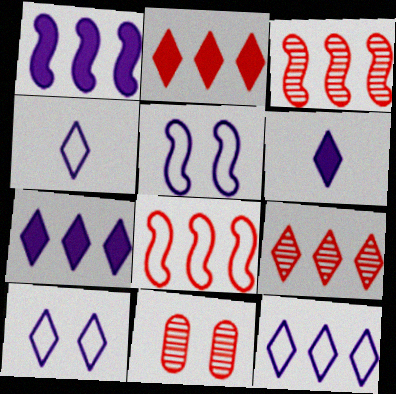[[4, 10, 12]]